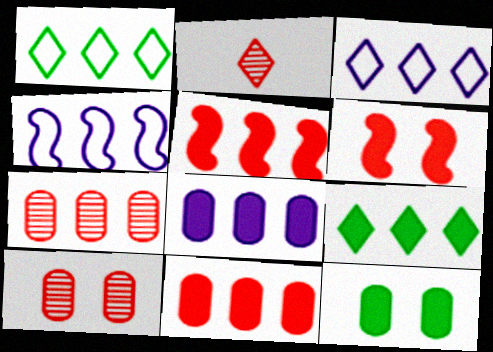[[2, 4, 12], 
[4, 7, 9], 
[5, 8, 9]]